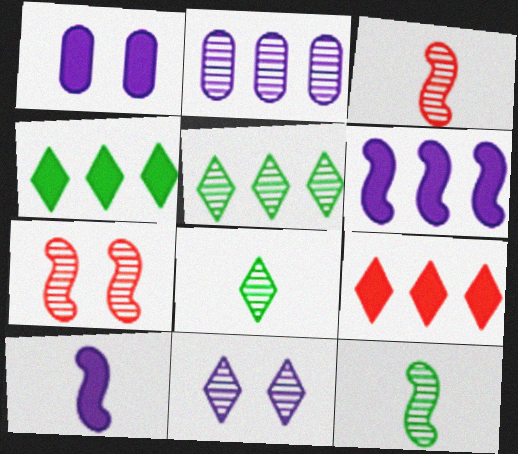[[2, 7, 8]]